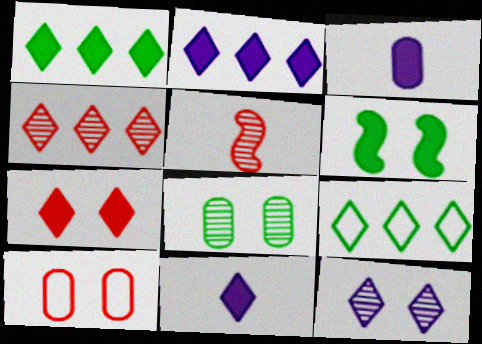[[1, 7, 11], 
[2, 4, 9], 
[6, 10, 12]]